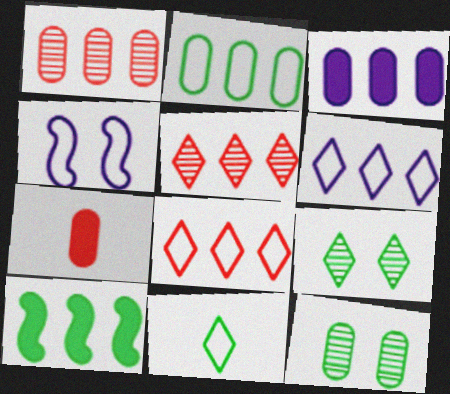[[1, 2, 3], 
[1, 6, 10], 
[10, 11, 12]]